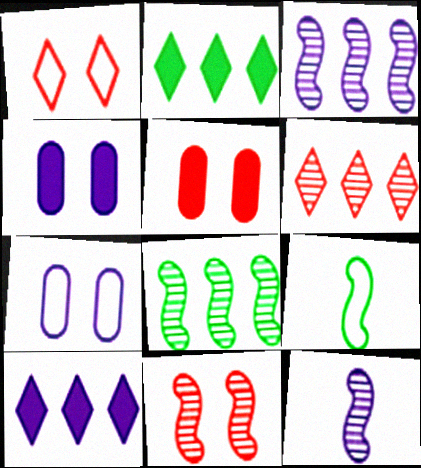[[1, 5, 11], 
[4, 6, 9], 
[7, 10, 12], 
[8, 11, 12]]